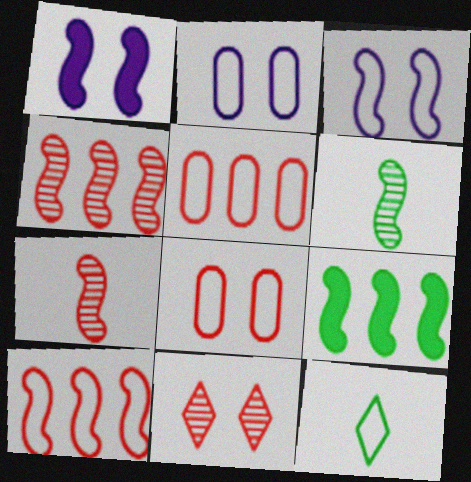[[1, 6, 10], 
[2, 10, 12], 
[3, 5, 12], 
[3, 7, 9]]